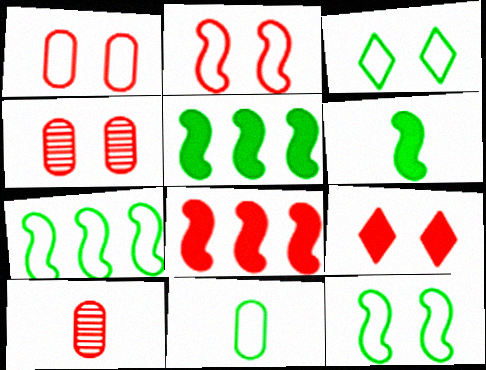[[2, 4, 9], 
[3, 7, 11]]